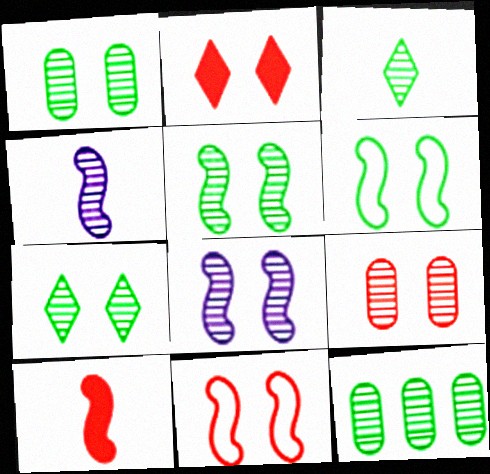[[1, 5, 7], 
[2, 9, 11], 
[3, 5, 12], 
[7, 8, 9]]